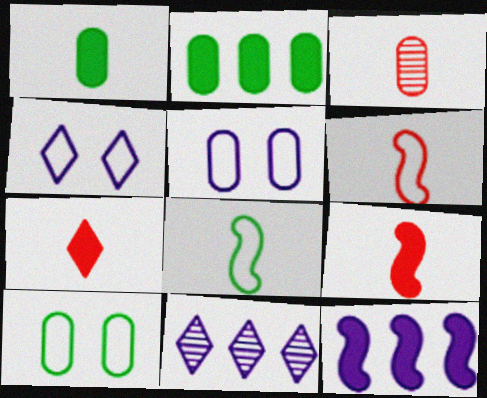[[2, 3, 5], 
[3, 6, 7], 
[9, 10, 11]]